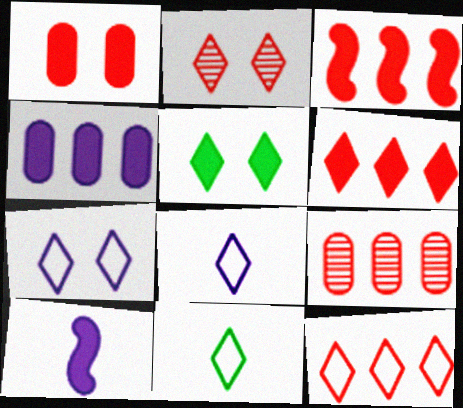[[2, 5, 7], 
[3, 9, 12], 
[7, 11, 12]]